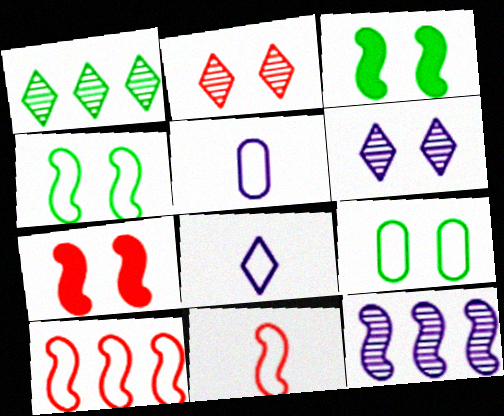[[1, 5, 7], 
[3, 11, 12], 
[6, 7, 9], 
[8, 9, 10]]